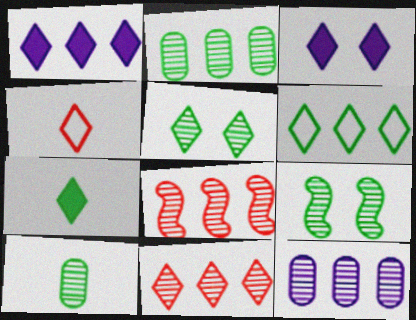[[1, 4, 5], 
[1, 6, 11], 
[5, 6, 7]]